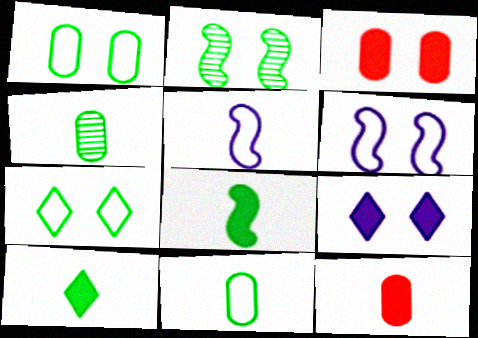[]